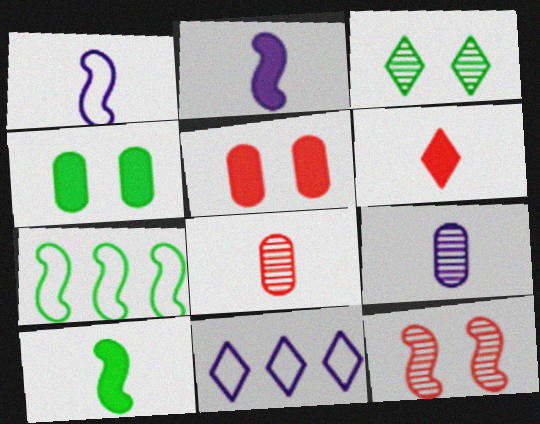[[2, 7, 12], 
[3, 6, 11]]